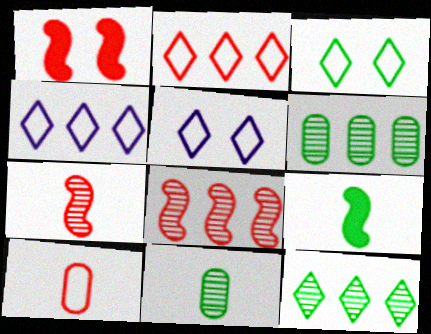[[1, 4, 11], 
[3, 6, 9]]